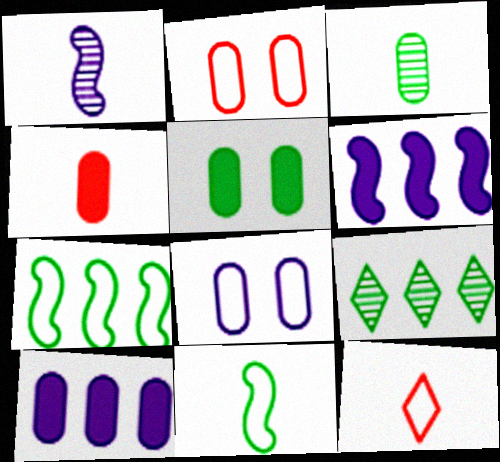[[2, 3, 10], 
[4, 5, 10], 
[5, 9, 11], 
[7, 8, 12]]